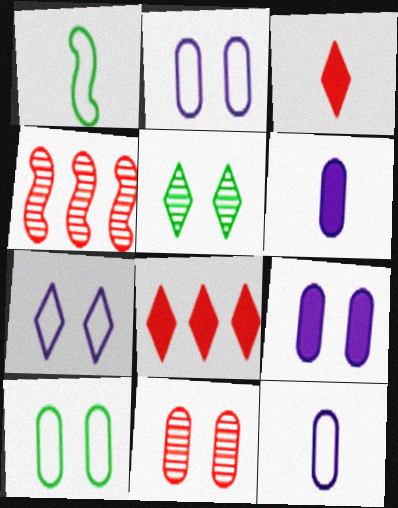[[9, 10, 11]]